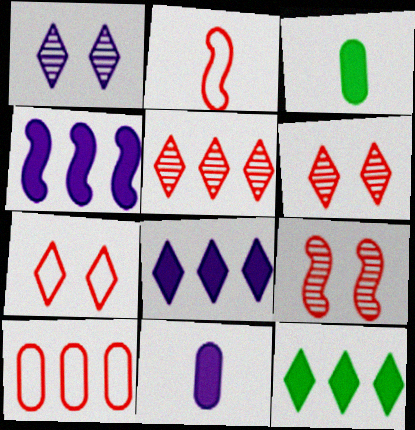[[2, 7, 10]]